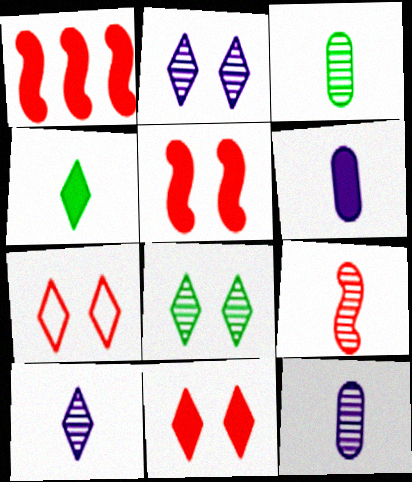[[3, 9, 10]]